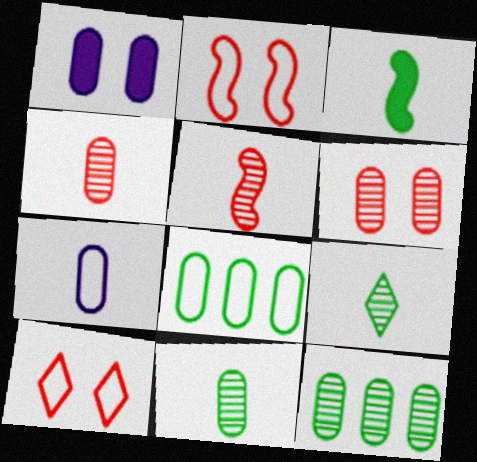[[1, 4, 8]]